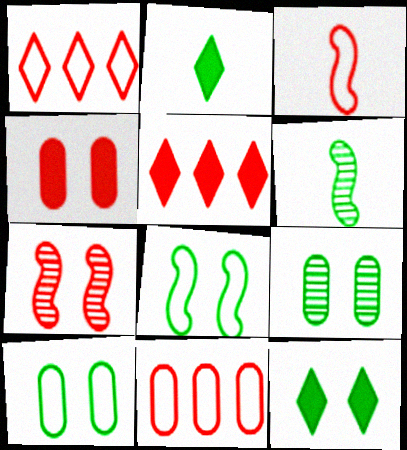[[8, 9, 12]]